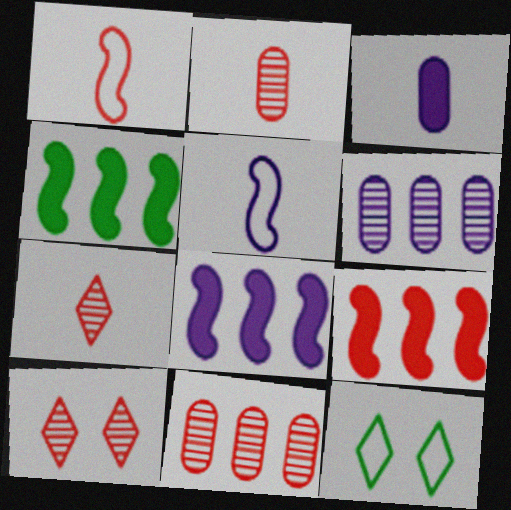[[2, 8, 12], 
[4, 8, 9]]